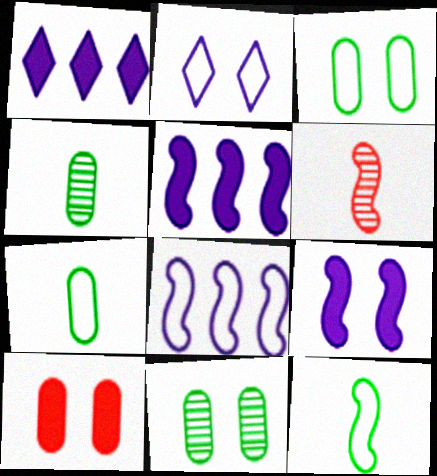[[1, 3, 6]]